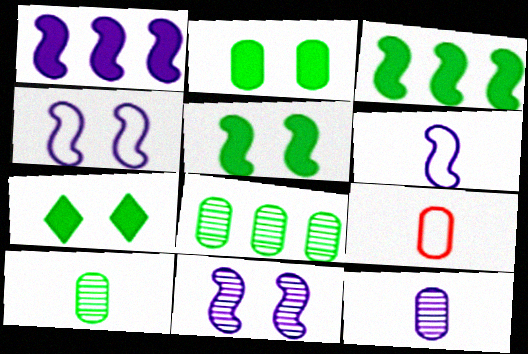[[1, 6, 11], 
[2, 5, 7]]